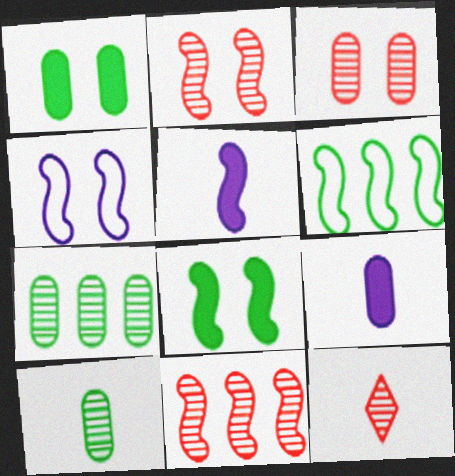[[2, 4, 8], 
[2, 5, 6], 
[3, 11, 12]]